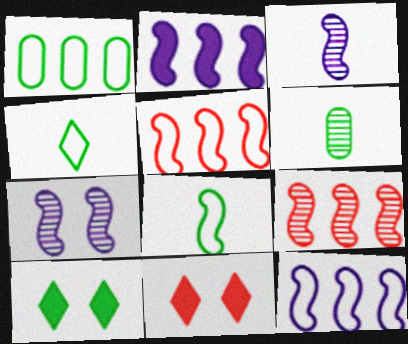[[1, 3, 11], 
[6, 11, 12]]